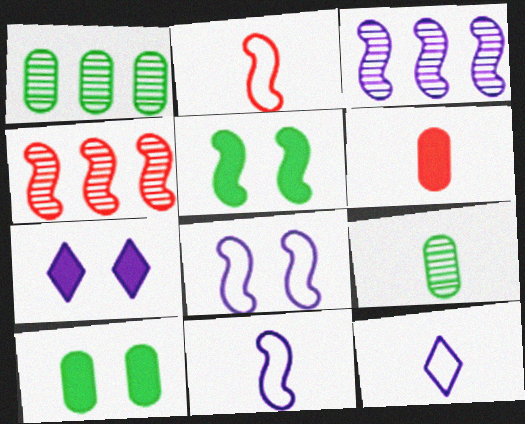[[1, 2, 7], 
[2, 3, 5], 
[4, 5, 11], 
[4, 10, 12]]